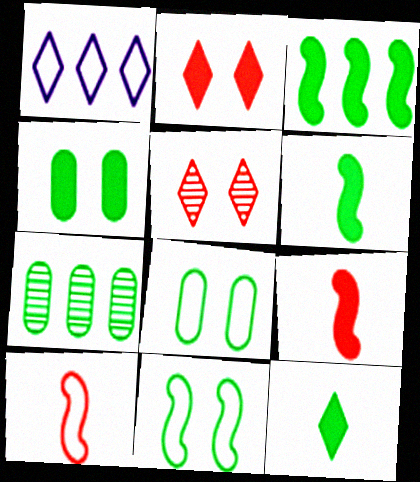[[1, 5, 12], 
[1, 8, 10], 
[3, 4, 12], 
[7, 11, 12]]